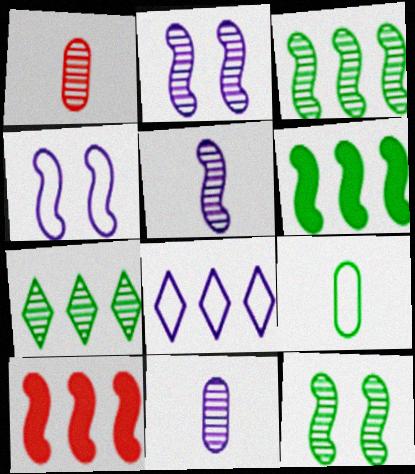[[1, 2, 7]]